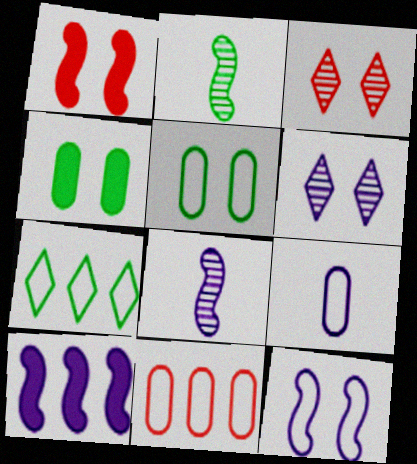[[1, 5, 6], 
[2, 4, 7], 
[3, 4, 12], 
[5, 9, 11], 
[6, 9, 10], 
[8, 10, 12]]